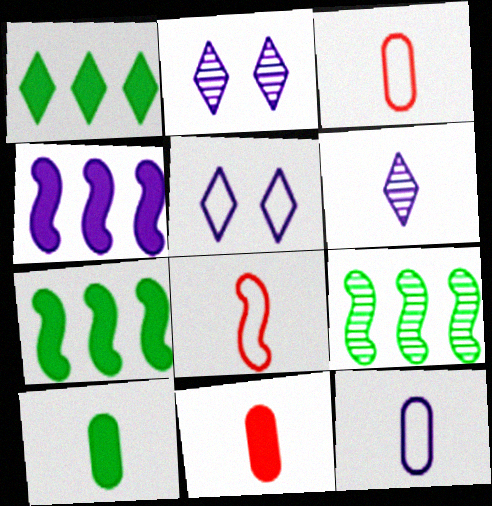[[2, 3, 7], 
[2, 4, 12], 
[5, 9, 11], 
[6, 8, 10]]